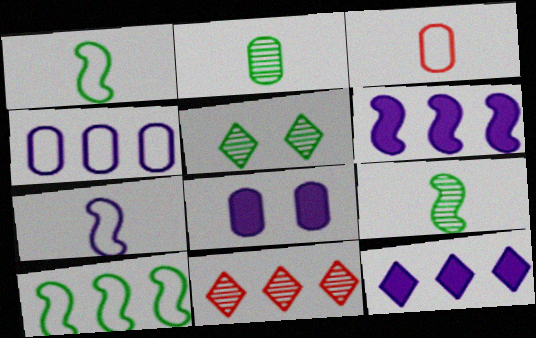[[1, 8, 11], 
[3, 5, 6]]